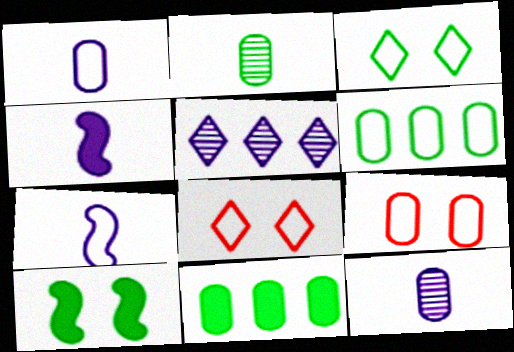[[1, 6, 9], 
[6, 7, 8], 
[9, 11, 12]]